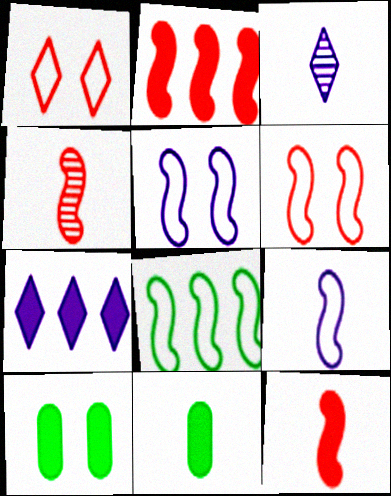[[2, 4, 6], 
[6, 8, 9], 
[7, 10, 12]]